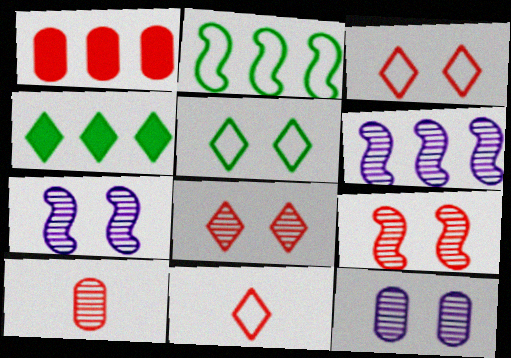[[1, 9, 11]]